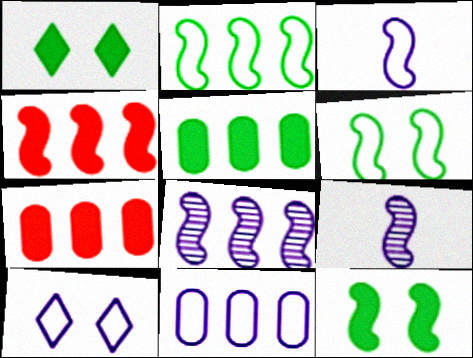[[2, 4, 8], 
[3, 10, 11], 
[4, 6, 9]]